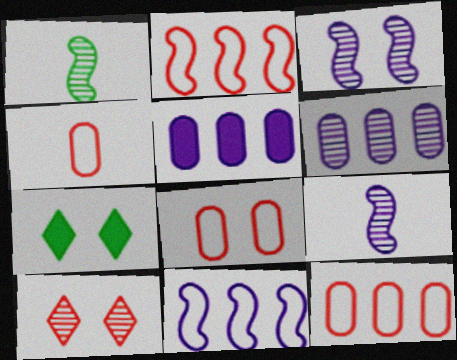[[1, 6, 10], 
[3, 7, 8], 
[4, 8, 12], 
[7, 9, 12]]